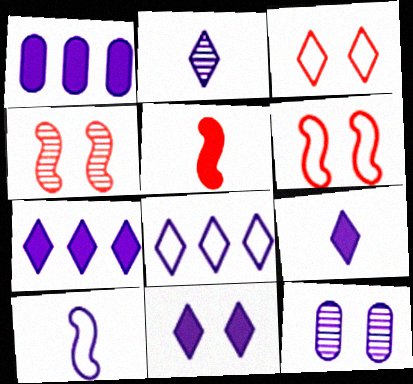[[2, 8, 11], 
[7, 9, 11], 
[7, 10, 12]]